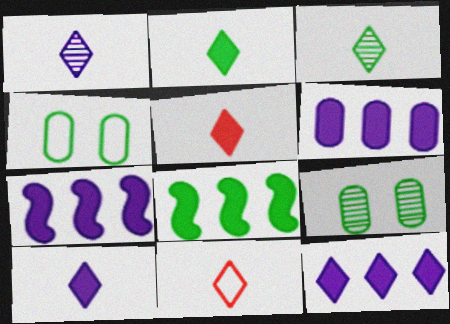[[1, 2, 11], 
[2, 5, 10], 
[3, 4, 8], 
[3, 10, 11], 
[6, 7, 12], 
[7, 9, 11]]